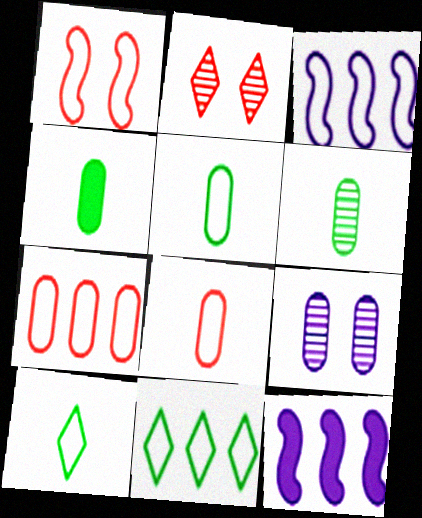[[2, 3, 4], 
[2, 5, 12], 
[3, 7, 11], 
[4, 5, 6], 
[4, 7, 9]]